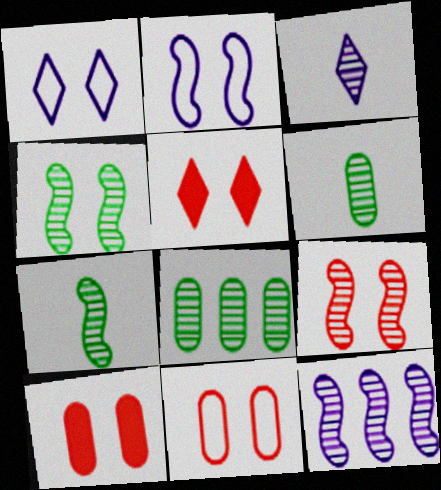[[1, 4, 10], 
[3, 8, 9], 
[5, 9, 11], 
[7, 9, 12]]